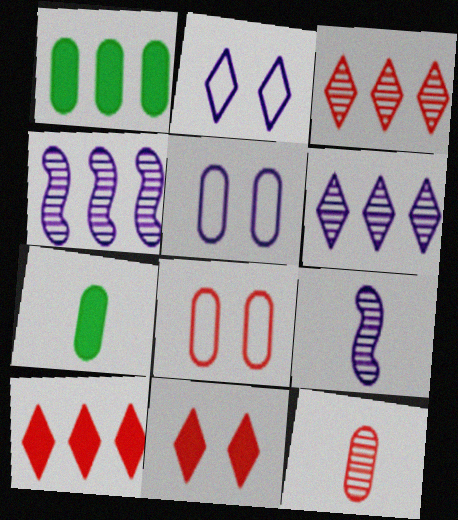[[1, 5, 12]]